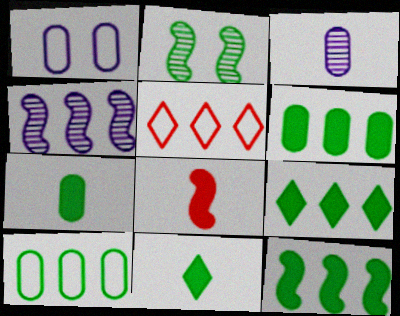[[2, 10, 11], 
[4, 5, 6], 
[6, 9, 12]]